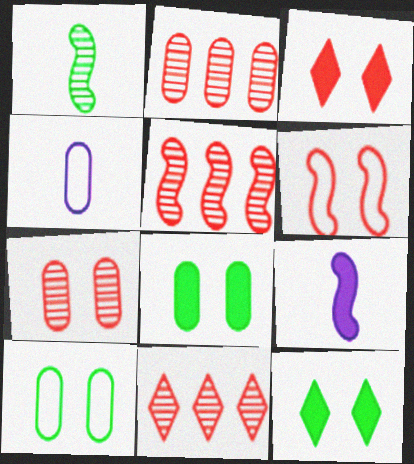[[2, 4, 8], 
[2, 5, 11], 
[3, 6, 7], 
[4, 5, 12], 
[9, 10, 11]]